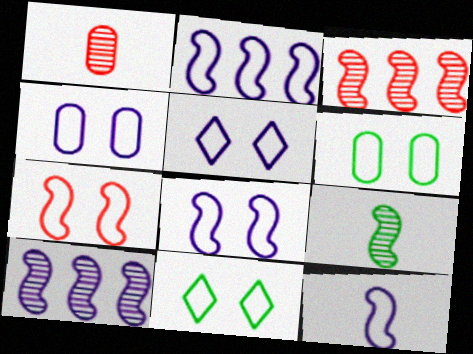[[2, 8, 12], 
[4, 5, 8], 
[4, 7, 11], 
[5, 6, 7]]